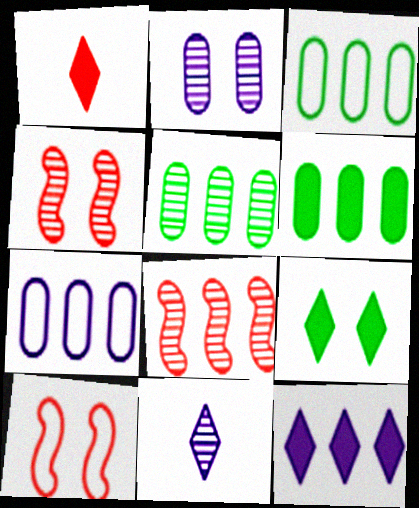[[1, 9, 12], 
[2, 9, 10], 
[3, 5, 6], 
[3, 8, 12], 
[4, 5, 11], 
[6, 10, 11]]